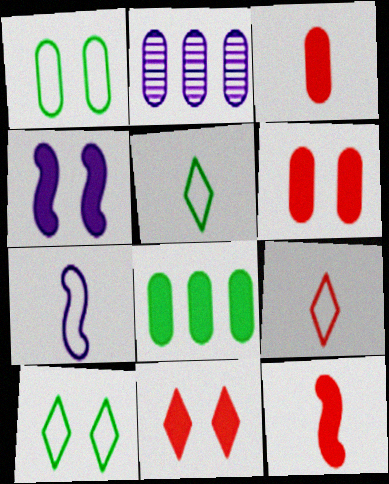[[1, 2, 3], 
[2, 10, 12]]